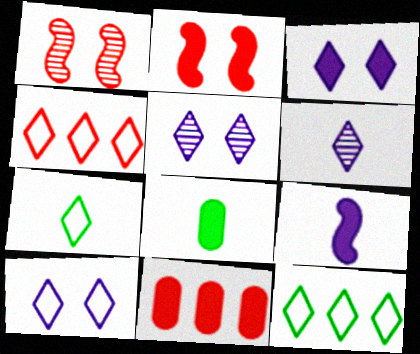[[3, 5, 10], 
[4, 7, 10]]